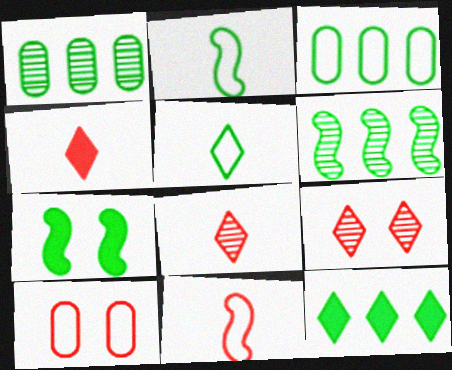[[1, 5, 7], 
[2, 6, 7], 
[3, 6, 12]]